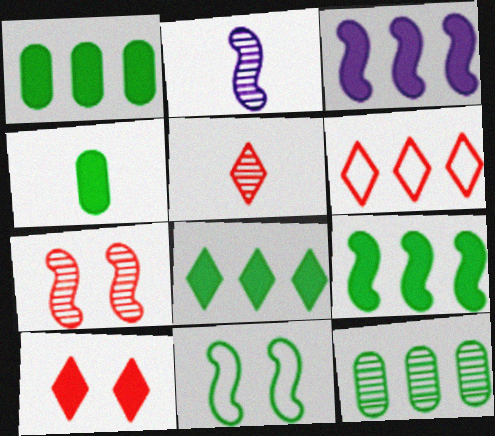[[1, 8, 9], 
[3, 4, 10], 
[3, 6, 12], 
[5, 6, 10]]